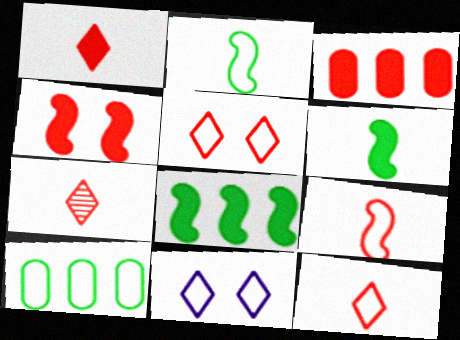[[1, 3, 4], 
[1, 7, 12], 
[9, 10, 11]]